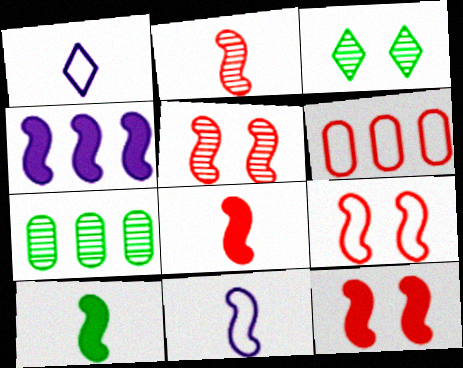[[1, 7, 12], 
[2, 10, 11], 
[4, 10, 12], 
[5, 9, 12]]